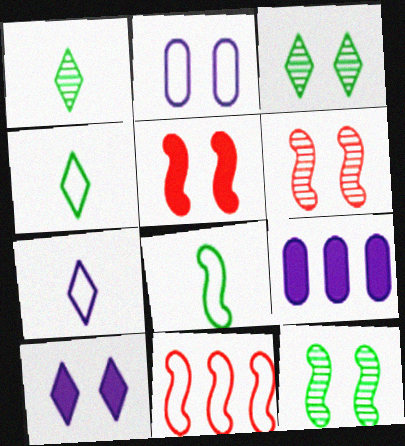[[2, 3, 5], 
[2, 4, 11], 
[4, 6, 9]]